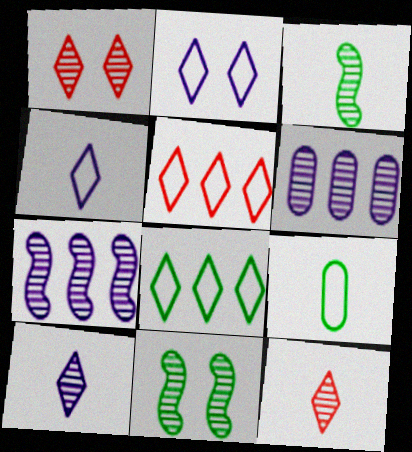[[1, 3, 6], 
[6, 11, 12]]